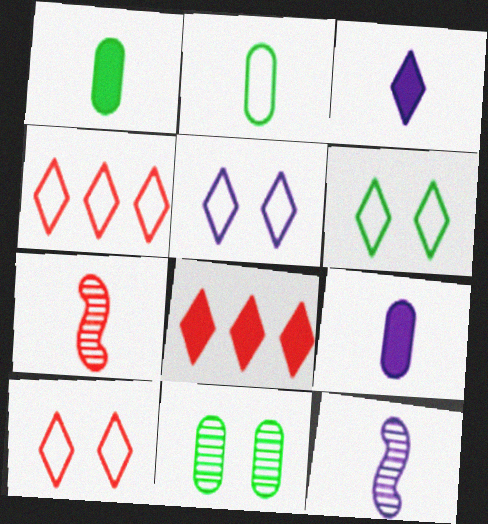[[2, 3, 7], 
[5, 6, 10]]